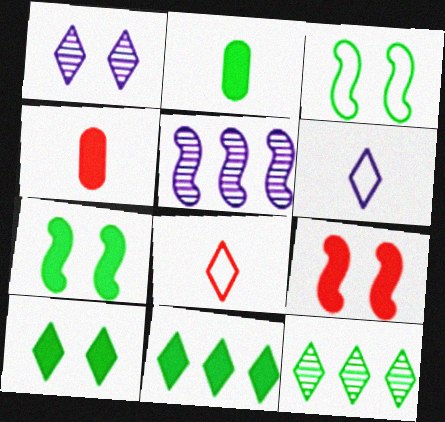[[1, 8, 11], 
[2, 3, 12], 
[2, 7, 11]]